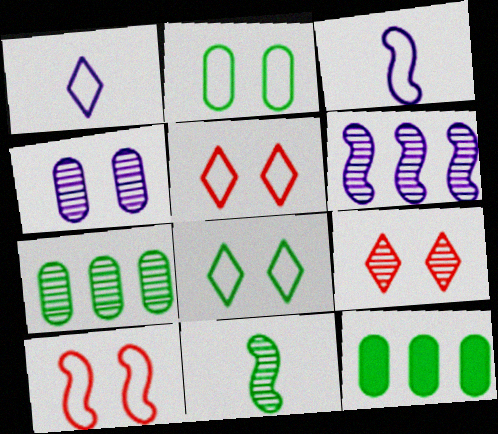[[3, 9, 12], 
[8, 11, 12]]